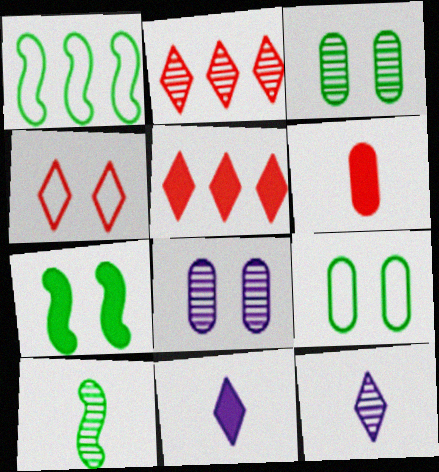[[1, 7, 10], 
[2, 8, 10], 
[4, 7, 8]]